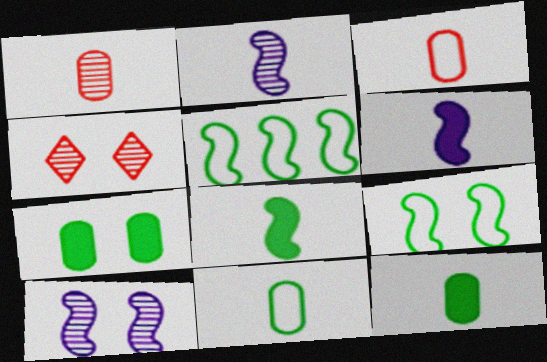[]